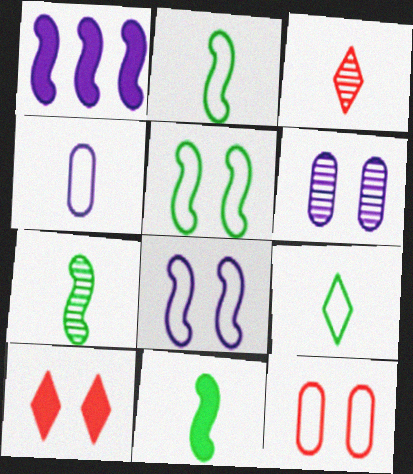[[2, 7, 11], 
[3, 4, 11], 
[5, 6, 10]]